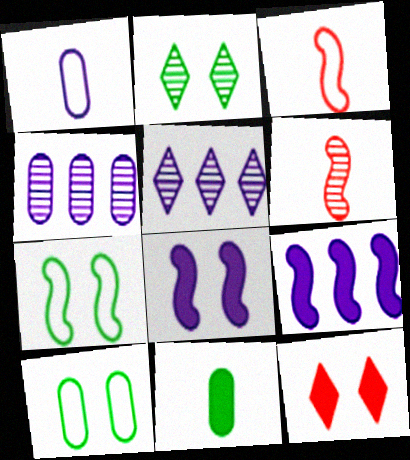[[1, 5, 8], 
[2, 4, 6], 
[6, 7, 9], 
[9, 11, 12]]